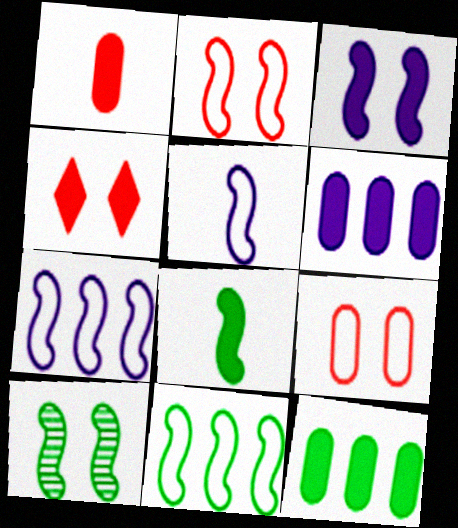[[2, 3, 10], 
[2, 5, 11], 
[4, 6, 8], 
[8, 10, 11]]